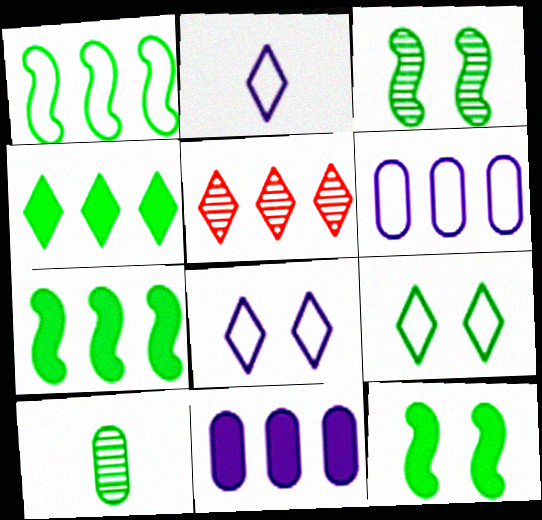[[1, 5, 11], 
[5, 6, 7], 
[7, 9, 10]]